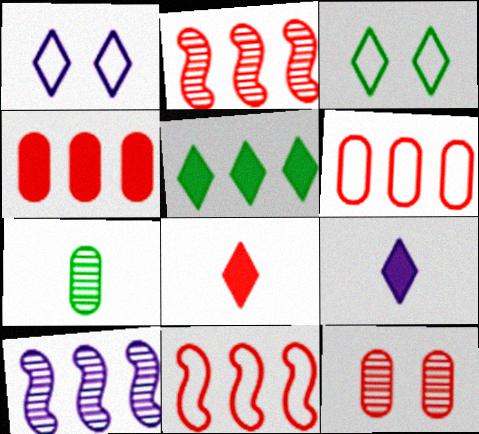[[5, 6, 10], 
[8, 11, 12]]